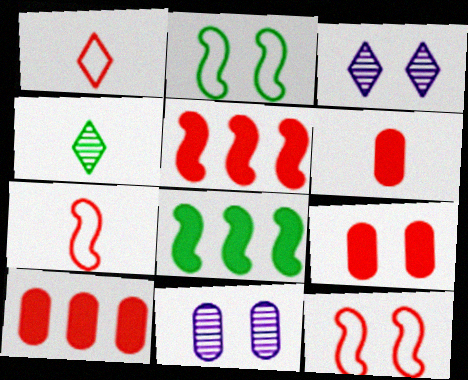[[1, 8, 11], 
[2, 3, 9], 
[6, 9, 10]]